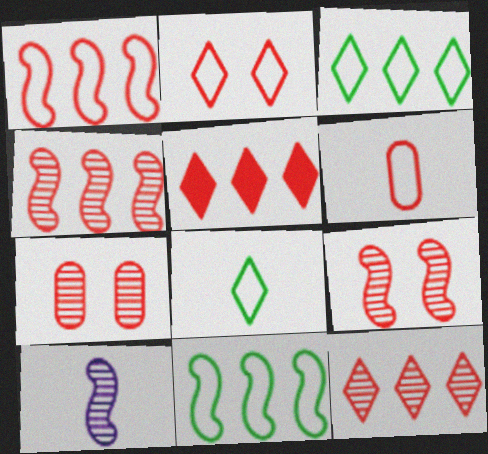[[1, 2, 6], 
[5, 6, 9]]